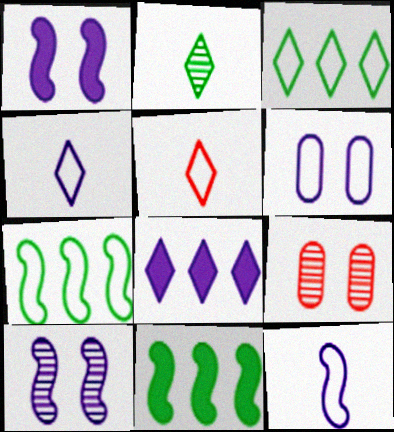[[4, 9, 11], 
[5, 6, 7]]